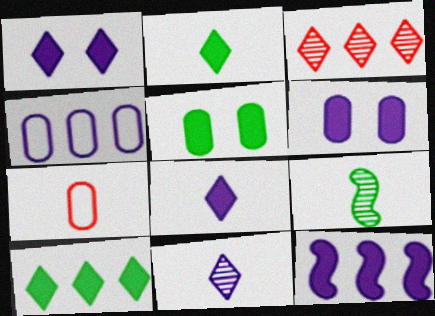[[6, 8, 12], 
[7, 8, 9]]